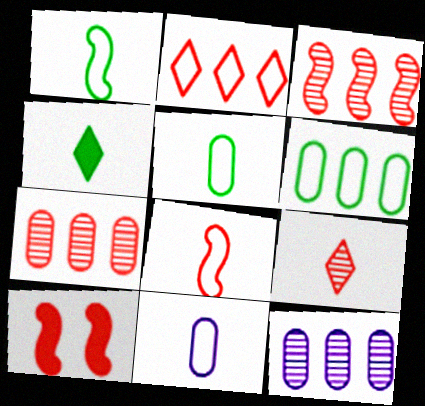[[3, 8, 10]]